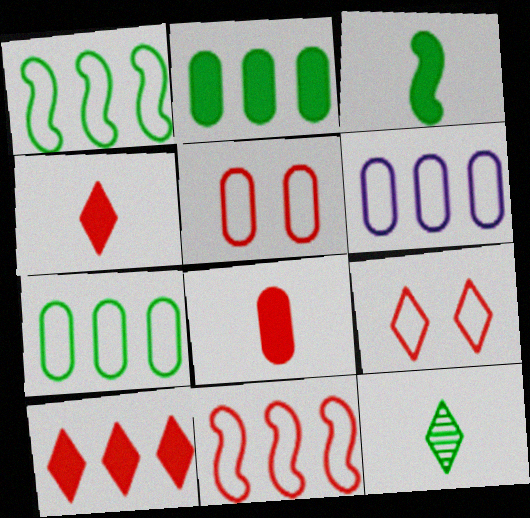[]